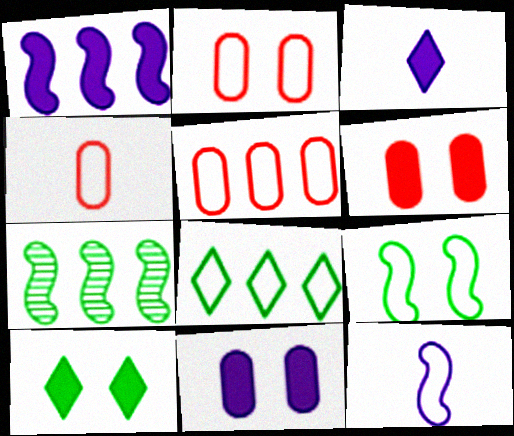[[1, 3, 11], 
[2, 3, 7], 
[2, 4, 5], 
[2, 8, 12]]